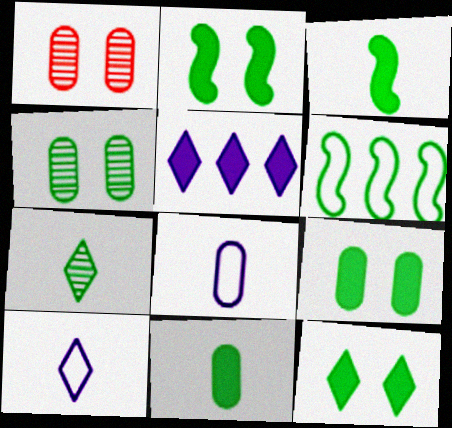[[2, 9, 12], 
[6, 7, 9]]